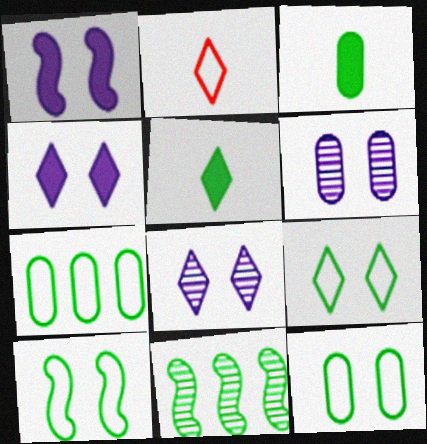[[3, 9, 11], 
[5, 11, 12], 
[9, 10, 12]]